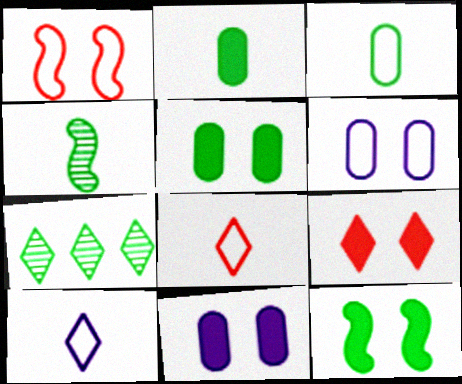[[3, 7, 12], 
[7, 9, 10], 
[9, 11, 12]]